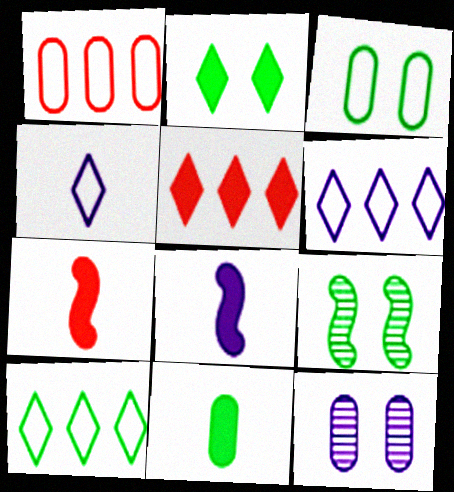[[1, 11, 12], 
[2, 3, 9], 
[6, 8, 12], 
[7, 10, 12], 
[9, 10, 11]]